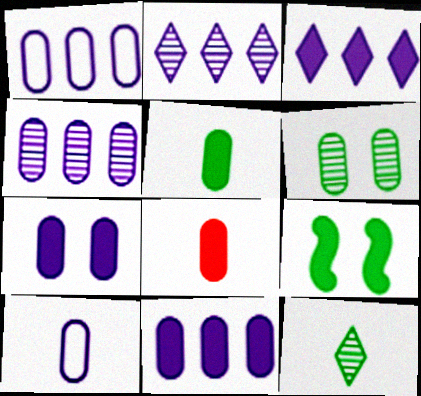[[1, 4, 11], 
[1, 6, 8], 
[3, 8, 9], 
[4, 7, 10]]